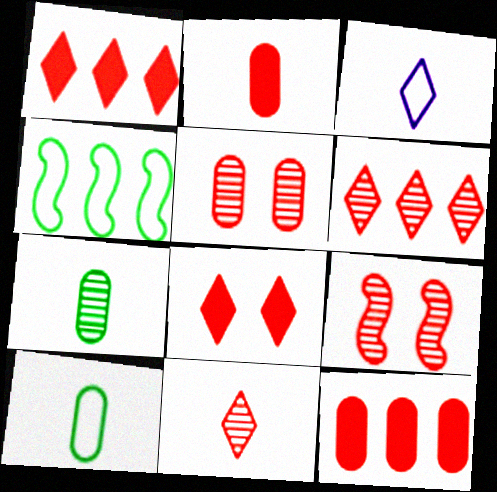[]